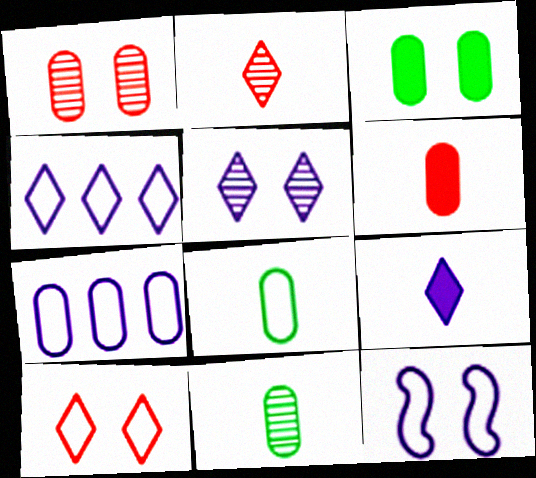[[4, 5, 9]]